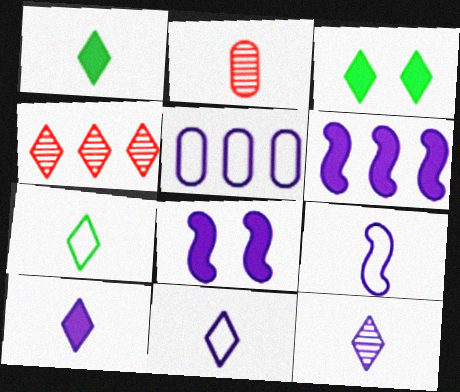[[1, 2, 9], 
[3, 4, 11], 
[5, 8, 12], 
[10, 11, 12]]